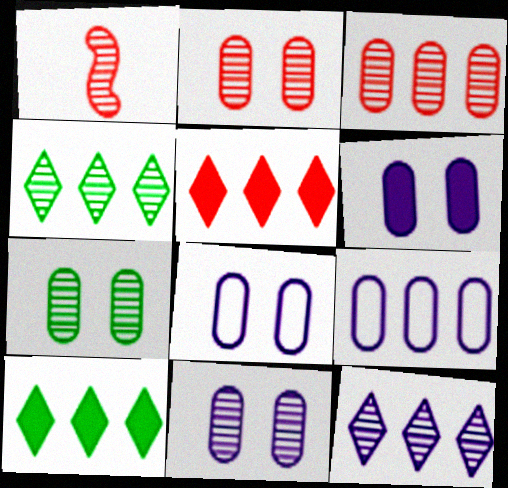[[1, 4, 11], 
[1, 7, 12], 
[1, 8, 10], 
[2, 7, 11], 
[6, 8, 11]]